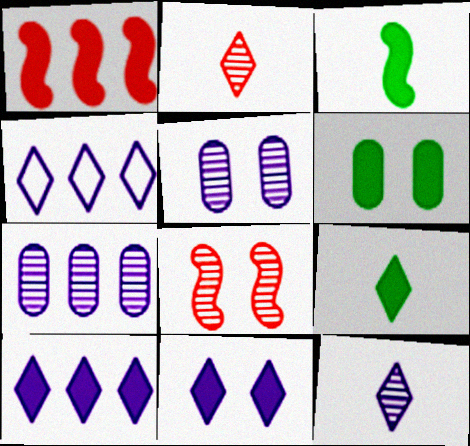[[4, 11, 12]]